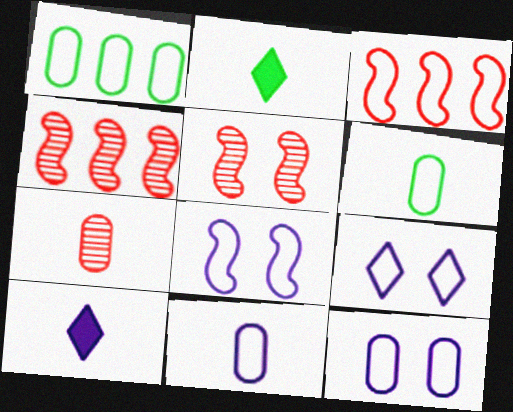[[1, 5, 10], 
[2, 4, 12], 
[3, 6, 9], 
[8, 9, 12]]